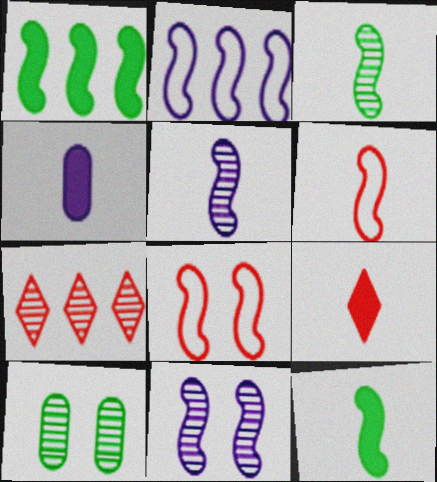[[1, 5, 8], 
[1, 6, 11], 
[2, 9, 10], 
[4, 9, 12], 
[5, 6, 12], 
[5, 7, 10]]